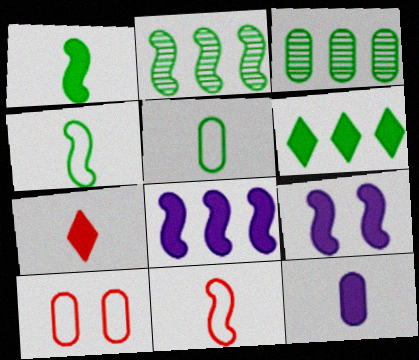[[1, 7, 12], 
[2, 9, 11], 
[3, 10, 12]]